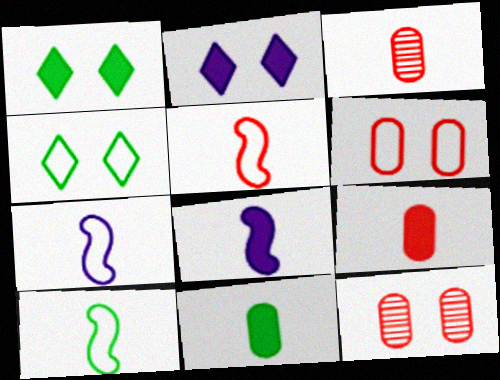[[5, 7, 10]]